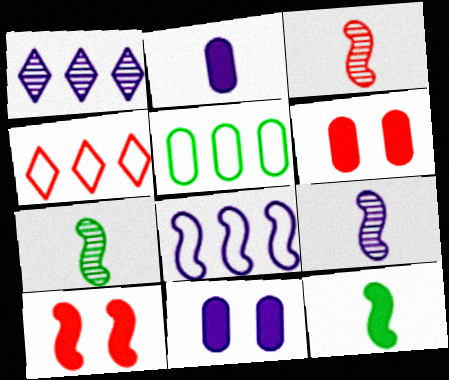[[3, 4, 6], 
[3, 7, 9], 
[4, 5, 8], 
[4, 7, 11], 
[7, 8, 10]]